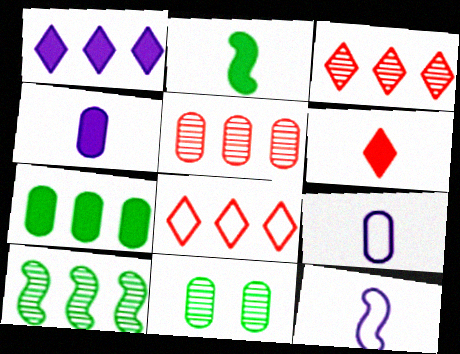[[2, 4, 6]]